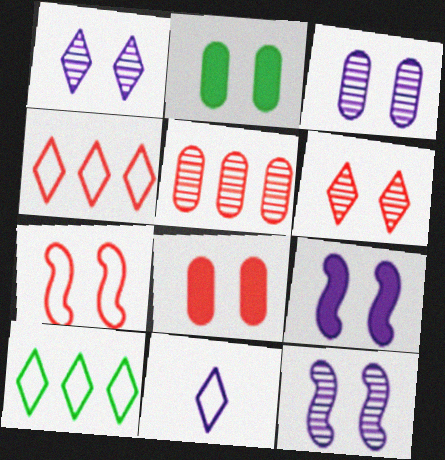[[1, 2, 7], 
[1, 3, 12], 
[6, 7, 8]]